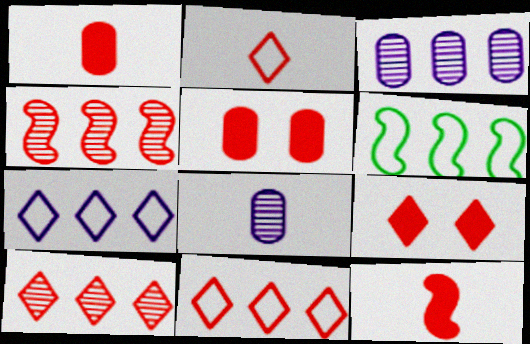[[2, 4, 5], 
[2, 9, 10], 
[6, 8, 9]]